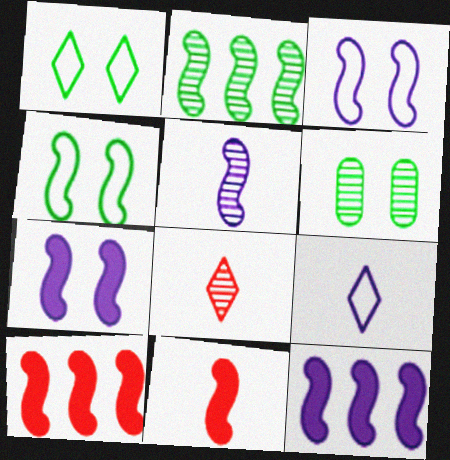[[2, 3, 11], 
[3, 5, 12], 
[4, 5, 10], 
[6, 9, 10]]